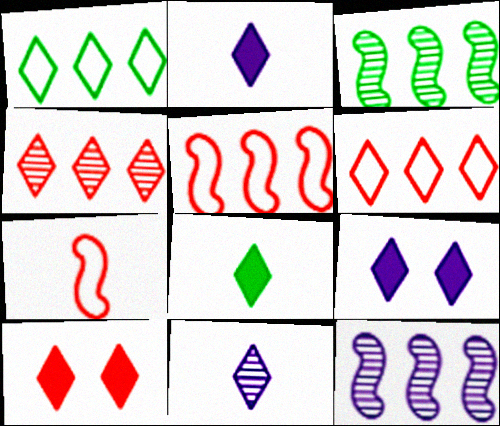[[1, 10, 11]]